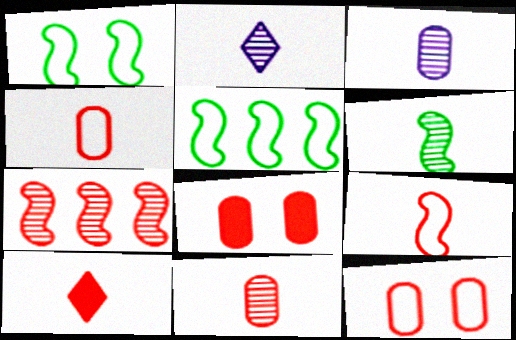[[2, 5, 8], 
[2, 6, 11], 
[7, 10, 12], 
[9, 10, 11]]